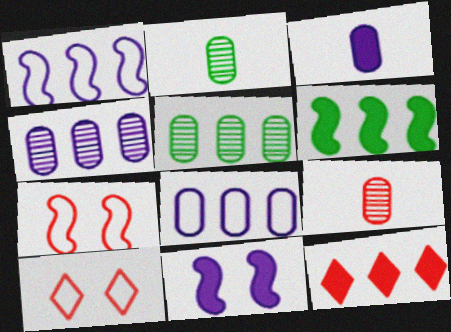[[1, 5, 12], 
[7, 9, 12]]